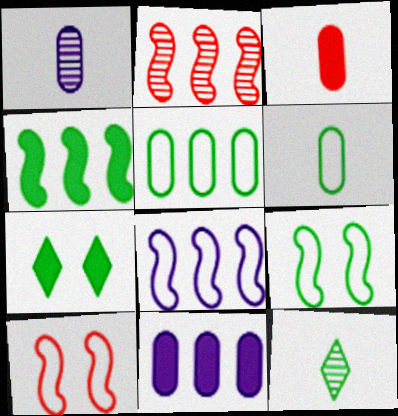[[1, 3, 6], 
[2, 4, 8], 
[10, 11, 12]]